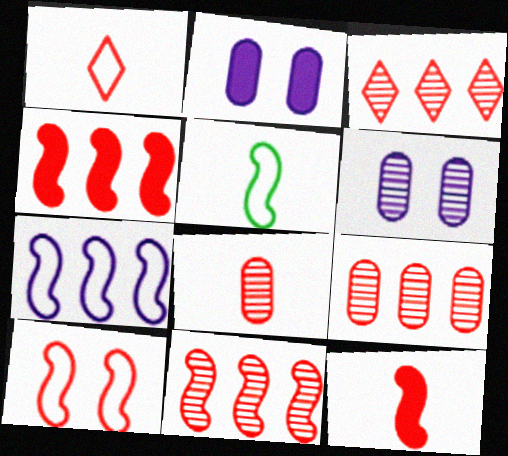[[1, 8, 12], 
[2, 3, 5], 
[3, 9, 11], 
[5, 7, 10], 
[10, 11, 12]]